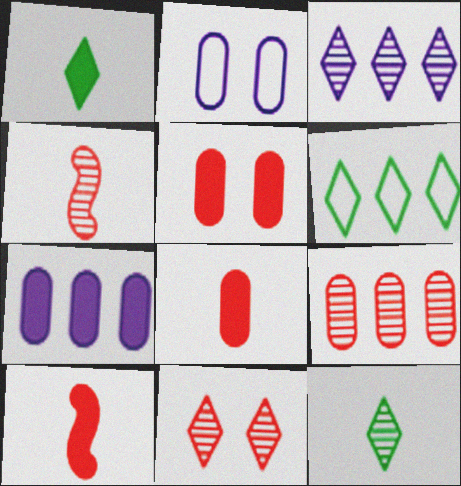[[3, 11, 12], 
[4, 9, 11]]